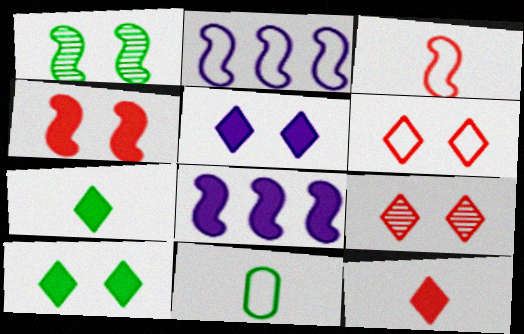[[1, 3, 8], 
[2, 6, 11], 
[8, 9, 11]]